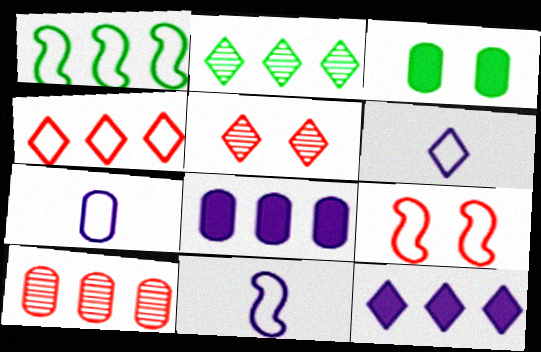[[1, 9, 11], 
[1, 10, 12], 
[2, 4, 12], 
[3, 7, 10], 
[6, 7, 11]]